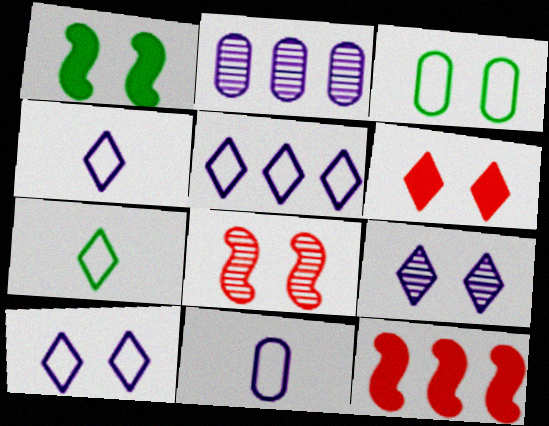[[4, 5, 10]]